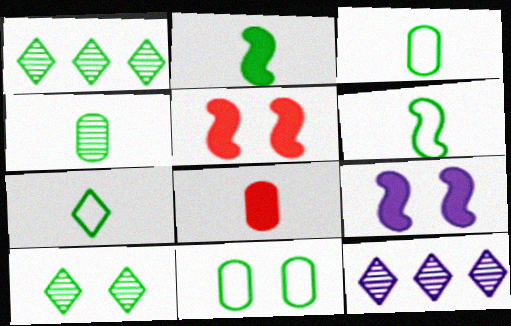[[1, 2, 11], 
[2, 4, 7], 
[3, 5, 12], 
[3, 6, 7]]